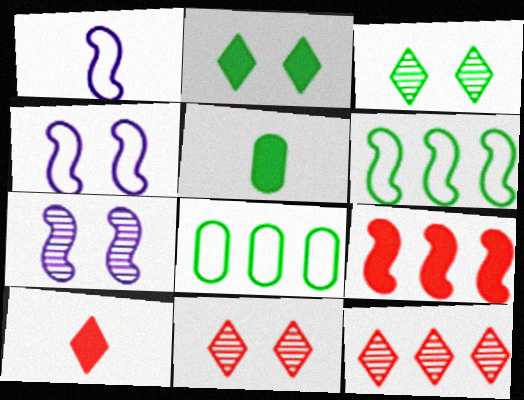[[3, 5, 6], 
[4, 5, 12], 
[7, 8, 10]]